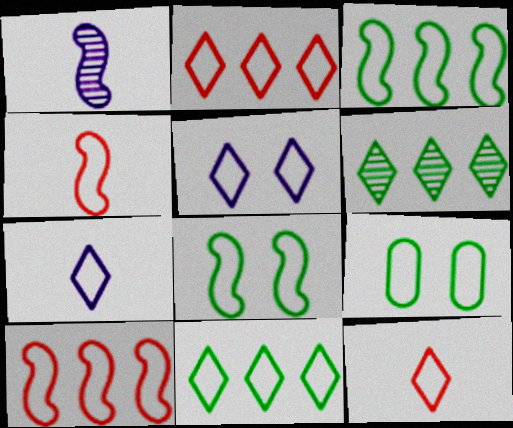[[5, 11, 12], 
[7, 9, 10]]